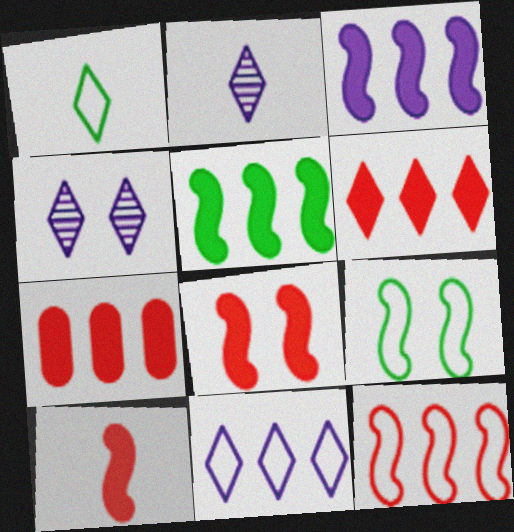[[1, 4, 6], 
[2, 7, 9]]